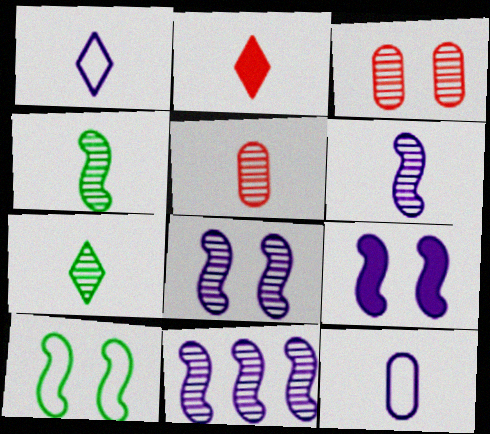[[1, 2, 7], 
[2, 4, 12], 
[3, 7, 11], 
[5, 6, 7], 
[6, 8, 11]]